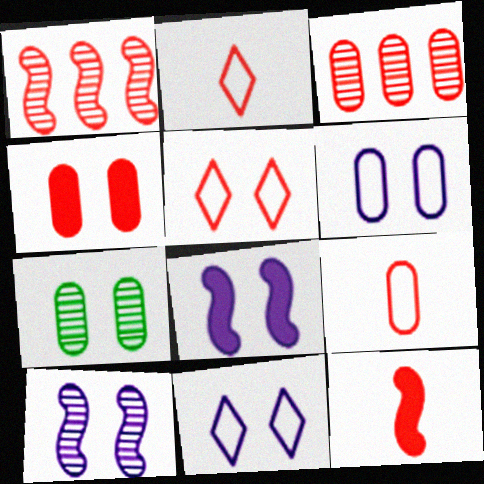[[1, 2, 4], 
[3, 4, 9], 
[3, 5, 12], 
[4, 6, 7], 
[5, 7, 8]]